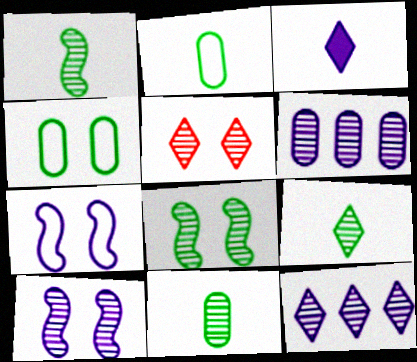[[1, 5, 6], 
[1, 9, 11], 
[3, 6, 7], 
[5, 9, 12]]